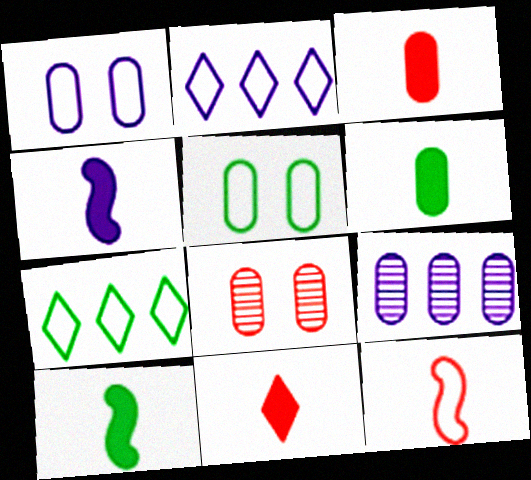[[1, 7, 12], 
[2, 5, 12], 
[2, 8, 10], 
[3, 5, 9], 
[4, 6, 11], 
[4, 7, 8]]